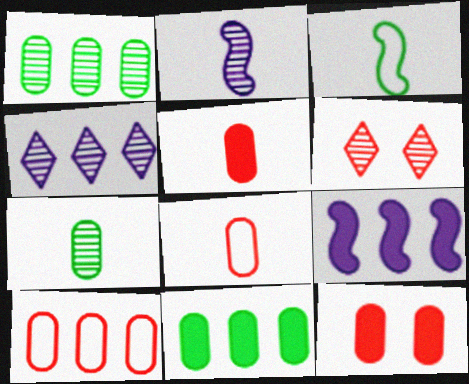[[1, 2, 6], 
[3, 4, 12]]